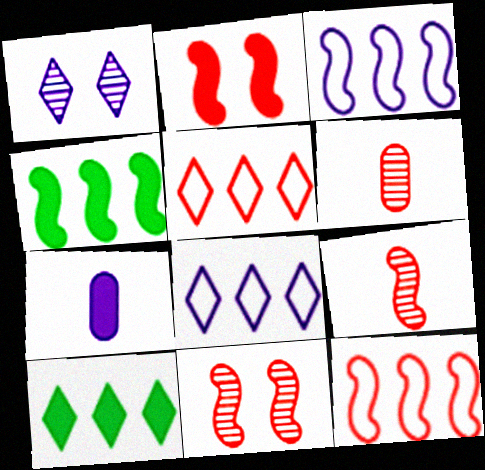[[1, 3, 7], 
[2, 5, 6], 
[2, 7, 10], 
[2, 9, 12]]